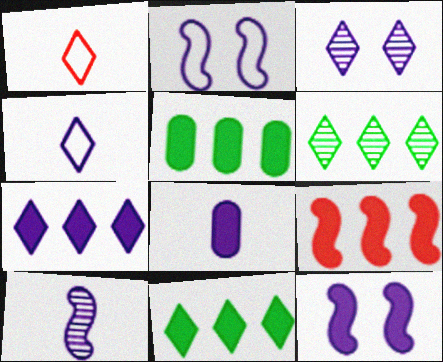[[1, 3, 11], 
[3, 4, 7], 
[4, 8, 10], 
[5, 7, 9], 
[7, 8, 12]]